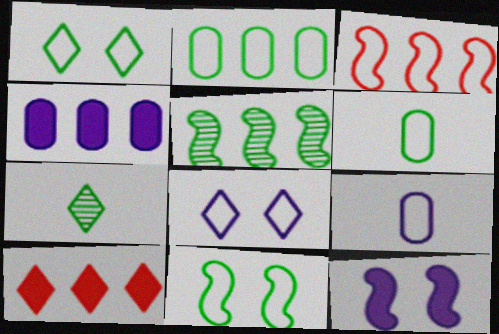[[1, 3, 9], 
[3, 6, 8], 
[7, 8, 10]]